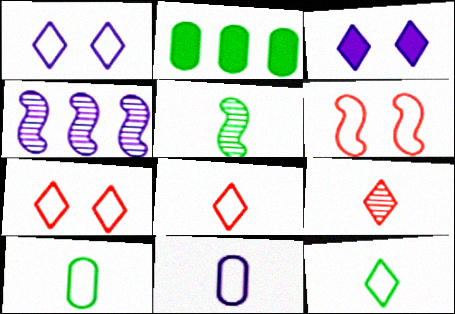[[3, 4, 11]]